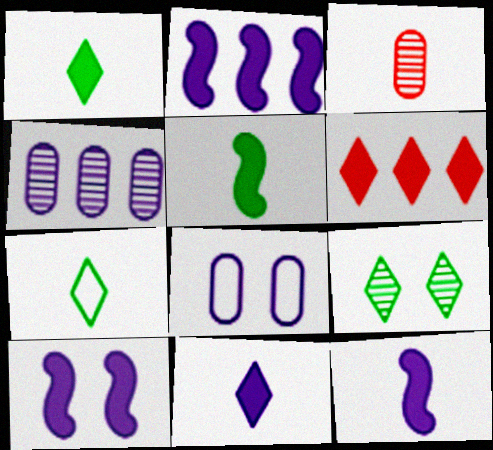[[2, 10, 12], 
[3, 7, 12]]